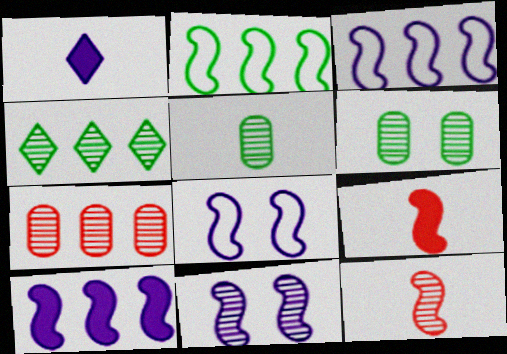[[2, 9, 11]]